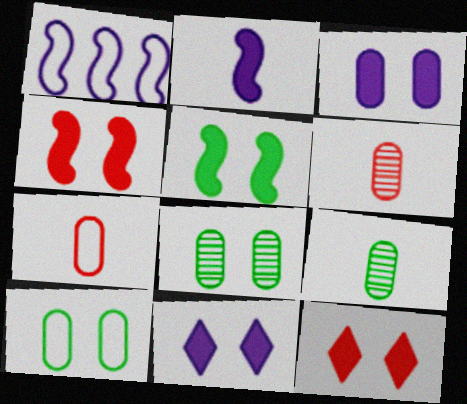[[1, 9, 12], 
[3, 5, 12]]